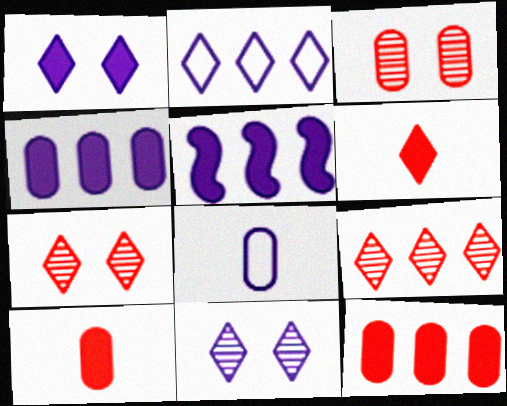[[5, 8, 11]]